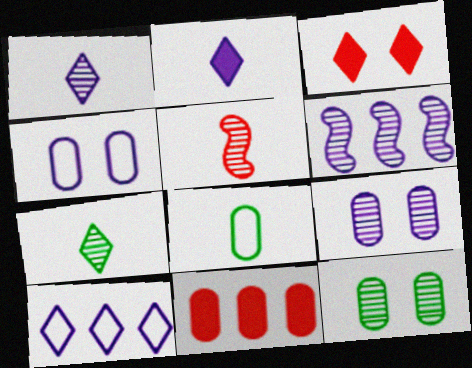[[1, 6, 9], 
[2, 4, 6], 
[2, 5, 8], 
[3, 6, 8], 
[3, 7, 10], 
[8, 9, 11]]